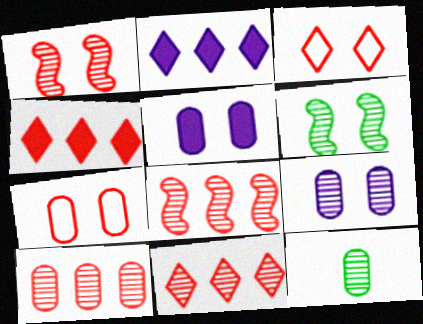[[3, 5, 6], 
[8, 10, 11], 
[9, 10, 12]]